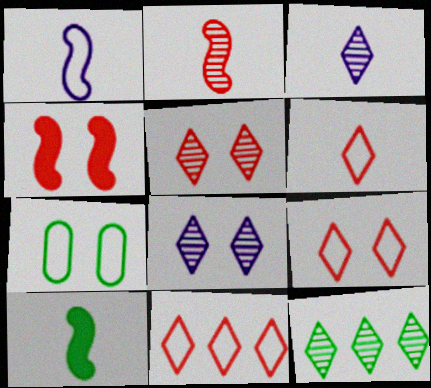[[1, 2, 10], 
[1, 7, 11], 
[3, 5, 12], 
[4, 7, 8], 
[6, 9, 11], 
[7, 10, 12]]